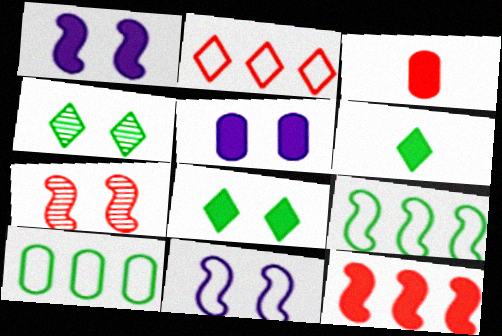[[2, 3, 7], 
[5, 6, 12]]